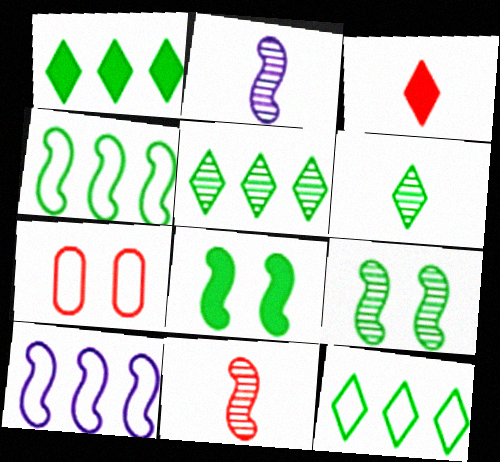[[1, 2, 7], 
[1, 5, 12], 
[8, 10, 11]]